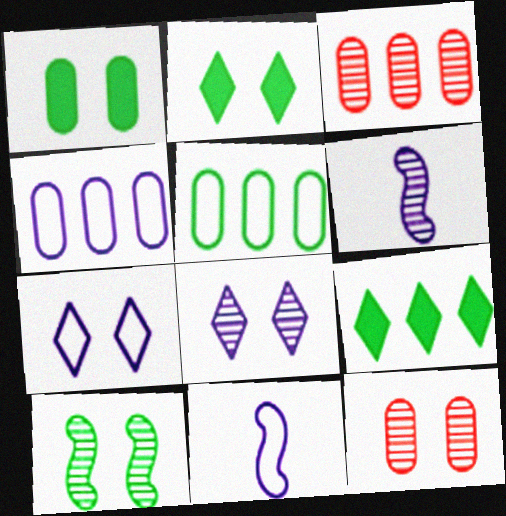[[2, 3, 11], 
[4, 7, 11], 
[8, 10, 12], 
[9, 11, 12]]